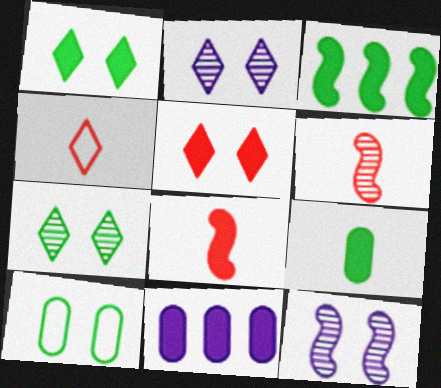[[1, 3, 9], 
[1, 8, 11], 
[5, 10, 12]]